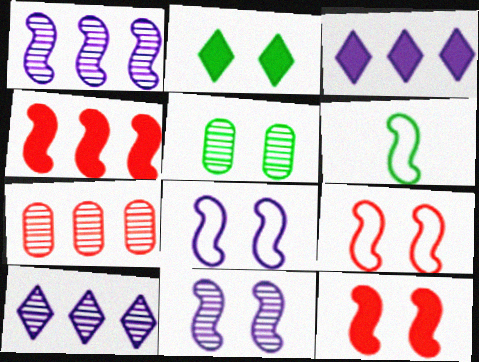[[1, 6, 12], 
[4, 6, 11]]